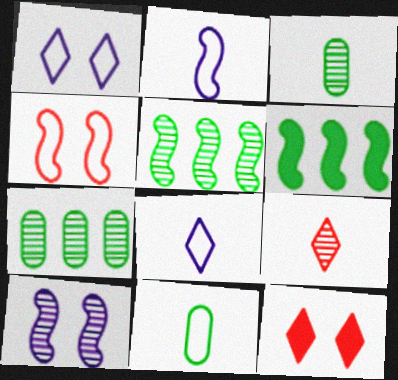[[2, 7, 12], 
[7, 9, 10]]